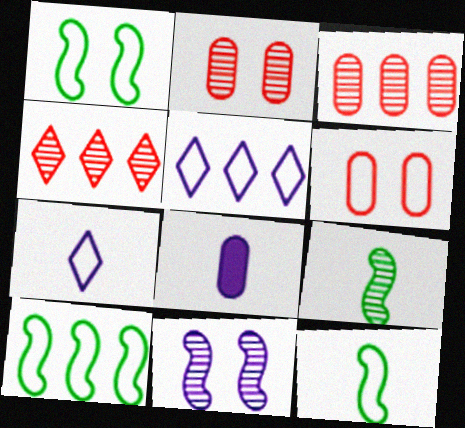[[1, 4, 8], 
[1, 10, 12], 
[5, 6, 12], 
[5, 8, 11], 
[6, 7, 10]]